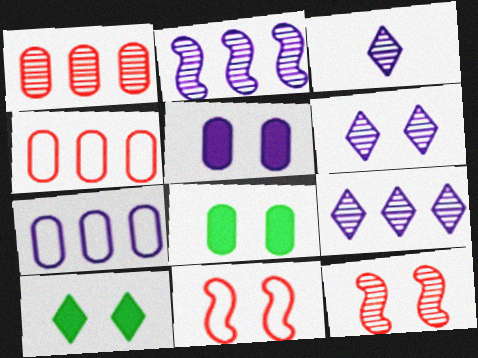[[3, 6, 9], 
[6, 8, 11]]